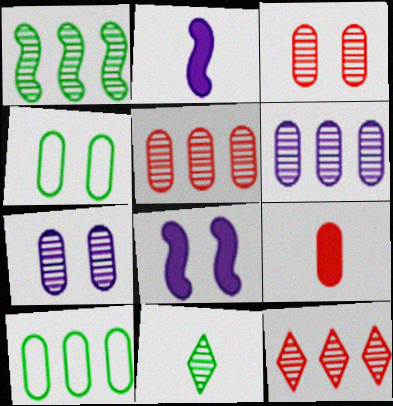[[1, 6, 12], 
[2, 4, 12], 
[4, 6, 9], 
[7, 9, 10]]